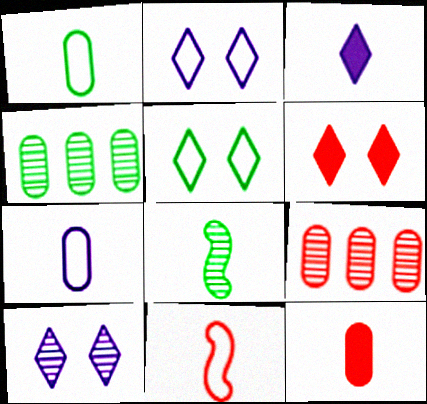[[5, 6, 10], 
[6, 9, 11], 
[8, 9, 10]]